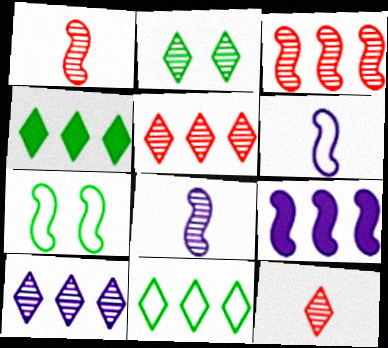[[1, 7, 9], 
[2, 10, 12]]